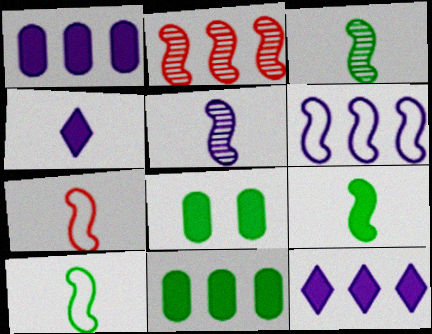[[3, 9, 10], 
[5, 7, 9]]